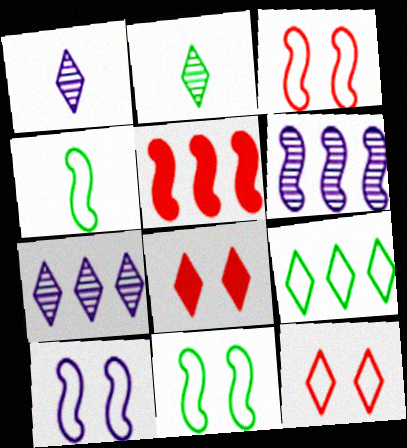[[1, 8, 9], 
[3, 10, 11]]